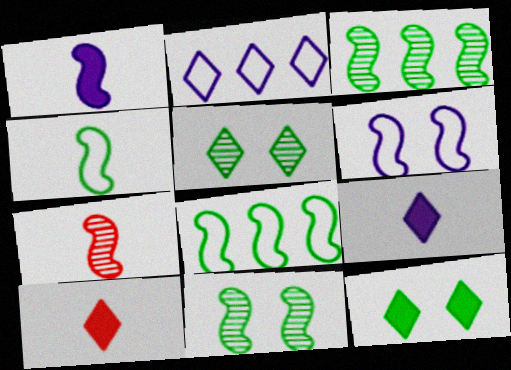[[1, 4, 7], 
[2, 5, 10]]